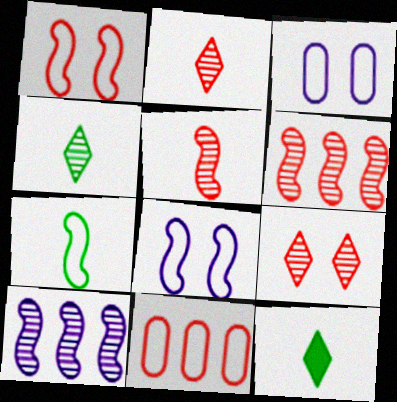[[3, 6, 12]]